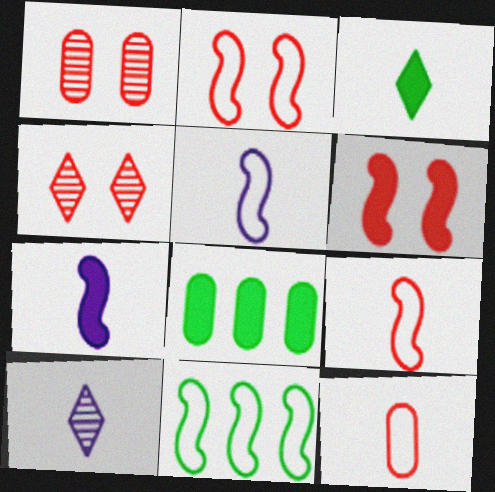[[2, 5, 11], 
[2, 8, 10], 
[4, 5, 8]]